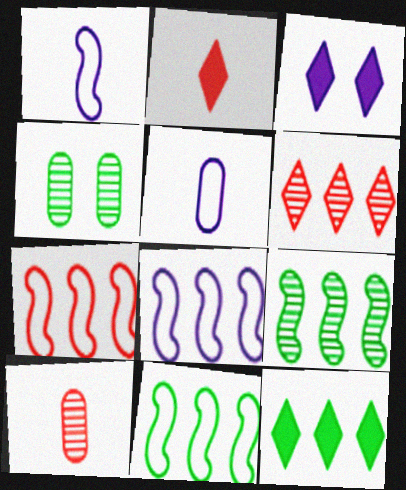[[2, 3, 12], 
[2, 4, 8], 
[3, 10, 11], 
[7, 8, 11]]